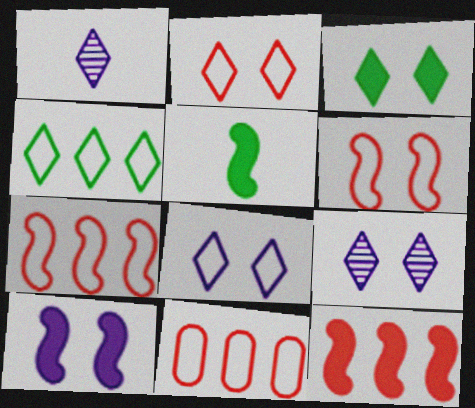[[2, 3, 9], 
[5, 9, 11], 
[5, 10, 12]]